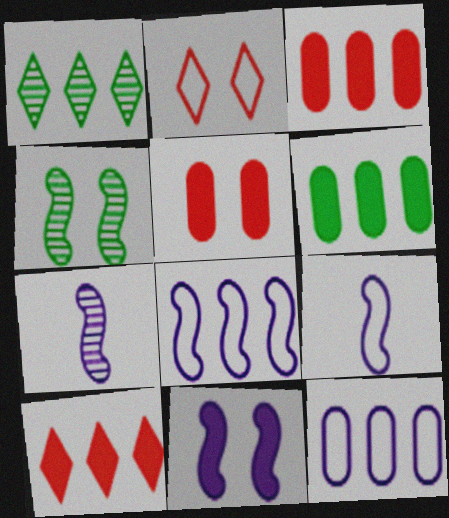[[1, 3, 8], 
[1, 5, 9], 
[2, 6, 7], 
[7, 8, 11]]